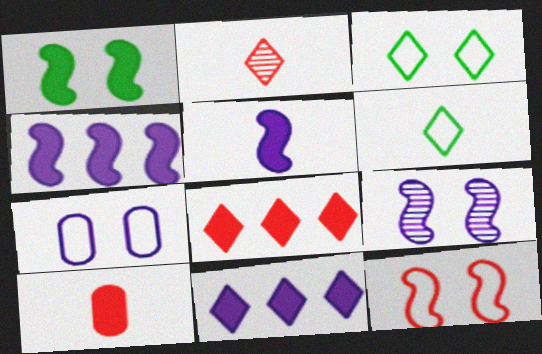[[1, 9, 12], 
[1, 10, 11], 
[2, 3, 11], 
[3, 7, 12]]